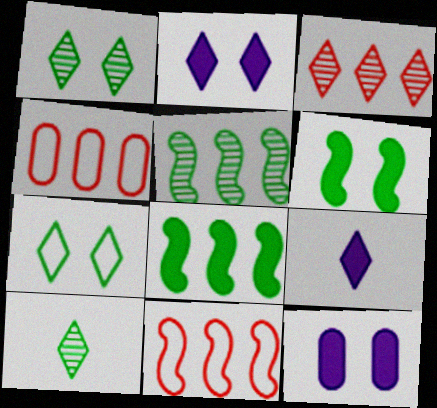[[3, 7, 9], 
[10, 11, 12]]